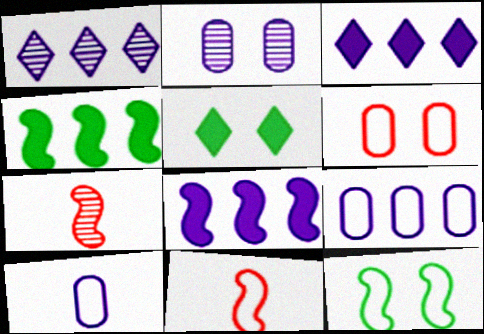[[1, 8, 9], 
[5, 7, 9], 
[7, 8, 12]]